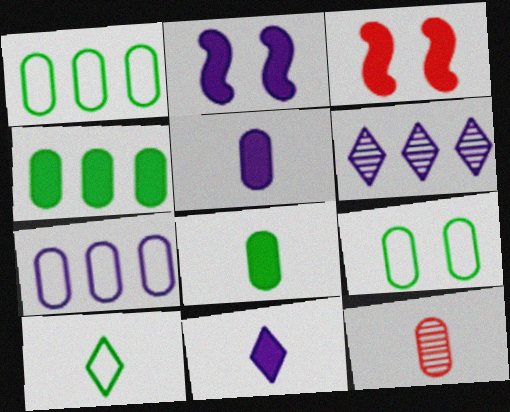[[3, 4, 11]]